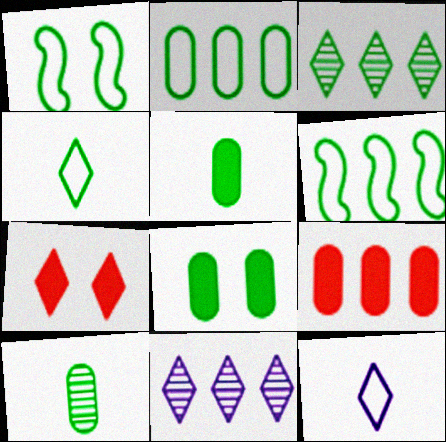[[1, 2, 4], 
[1, 3, 5], 
[2, 8, 10], 
[3, 7, 12], 
[4, 7, 11], 
[6, 9, 11]]